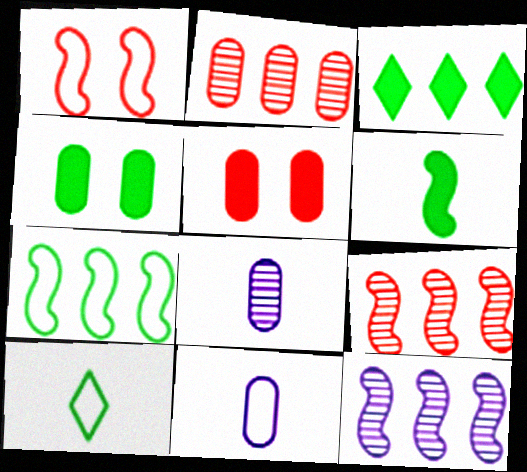[[1, 3, 8], 
[1, 6, 12], 
[2, 4, 11], 
[3, 4, 6], 
[5, 10, 12]]